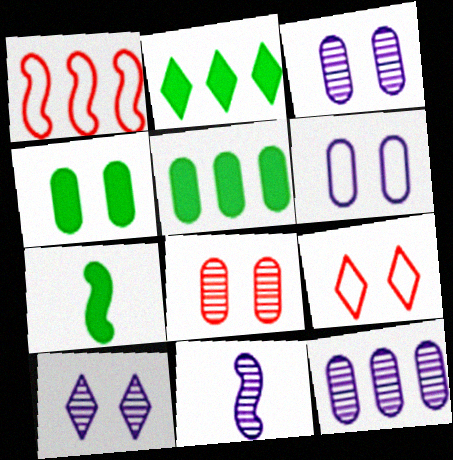[[1, 2, 12], 
[2, 4, 7], 
[4, 6, 8], 
[5, 9, 11], 
[7, 9, 12], 
[10, 11, 12]]